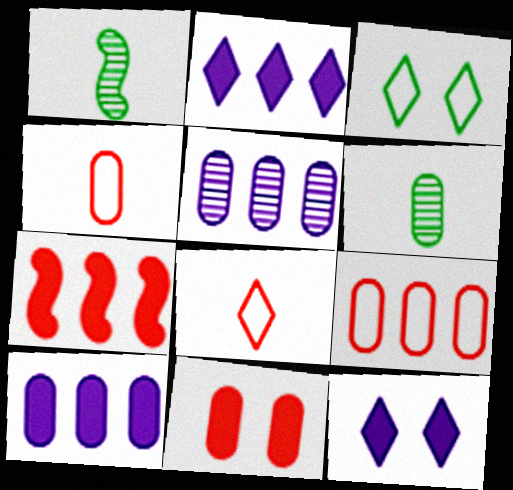[[1, 9, 12]]